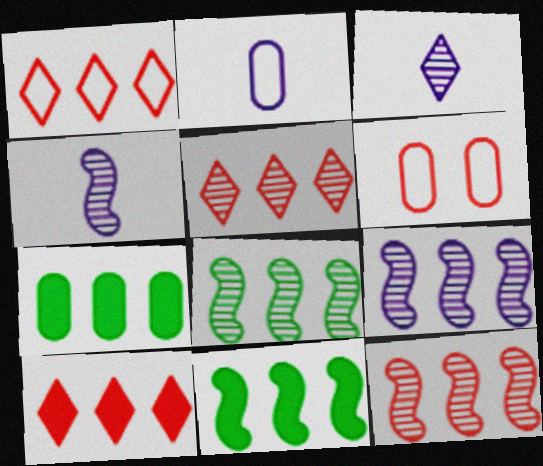[[1, 5, 10], 
[1, 7, 9], 
[3, 6, 11], 
[8, 9, 12]]